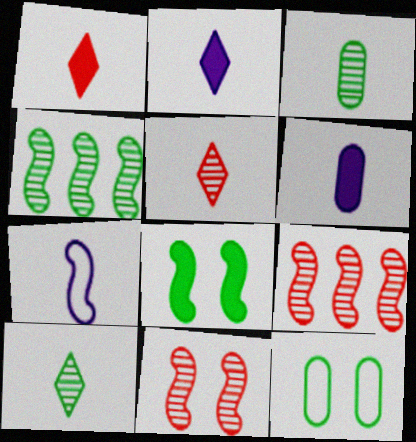[[1, 3, 7], 
[2, 9, 12], 
[7, 8, 9]]